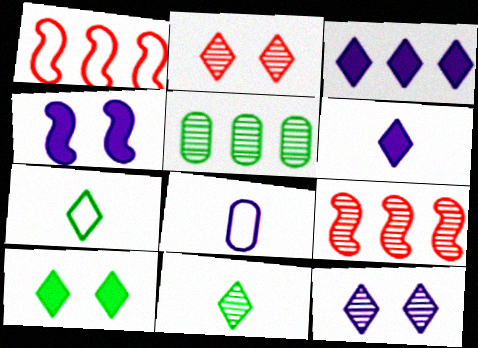[[1, 3, 5], 
[2, 3, 7], 
[8, 9, 10]]